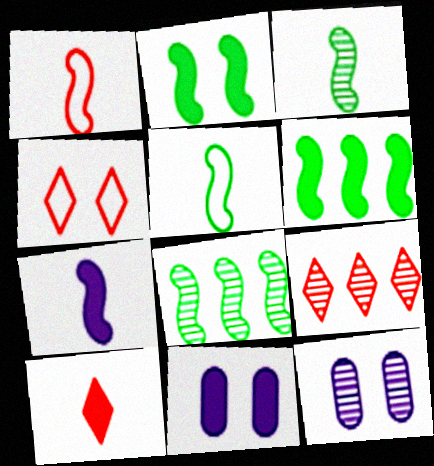[[1, 3, 7], 
[2, 4, 12], 
[2, 5, 8], 
[3, 9, 12], 
[4, 9, 10], 
[5, 9, 11], 
[6, 10, 11]]